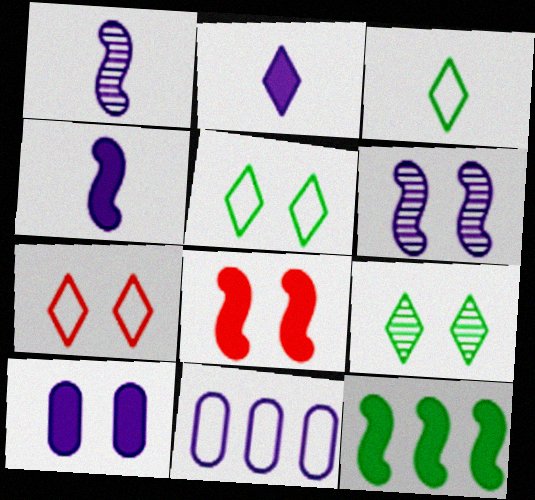[[2, 6, 11], 
[4, 8, 12]]